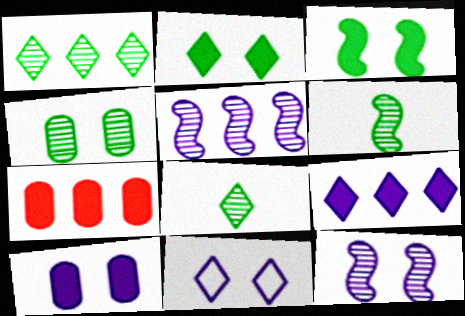[[1, 4, 6], 
[6, 7, 11], 
[10, 11, 12]]